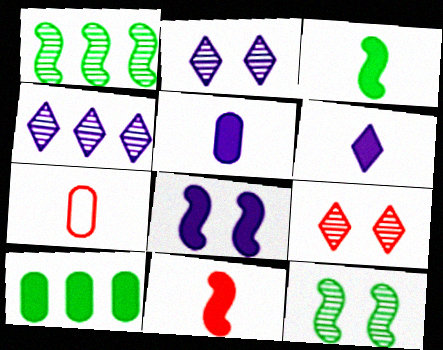[]